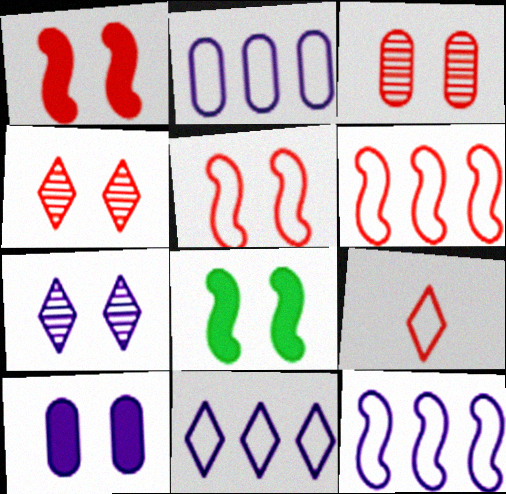[[2, 11, 12]]